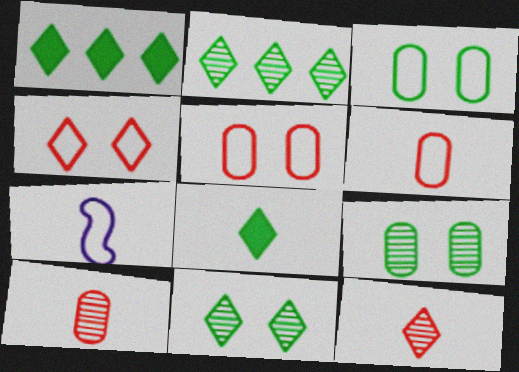[[7, 8, 10]]